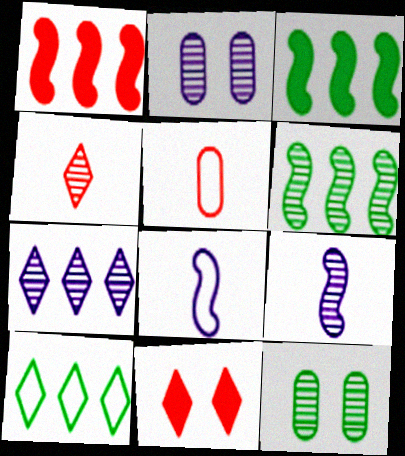[[2, 4, 6], 
[2, 7, 9]]